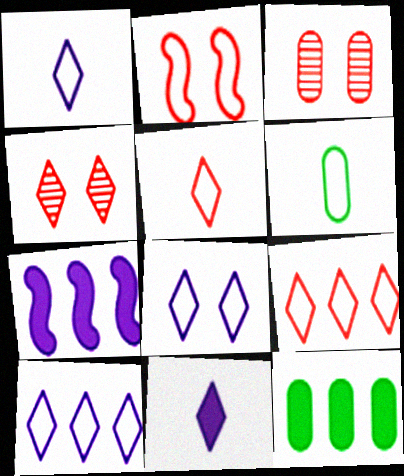[[1, 8, 10], 
[2, 6, 10], 
[4, 6, 7]]